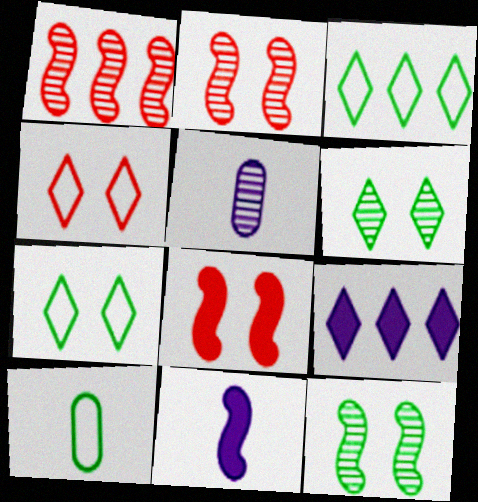[[1, 5, 6], 
[2, 9, 10], 
[3, 5, 8]]